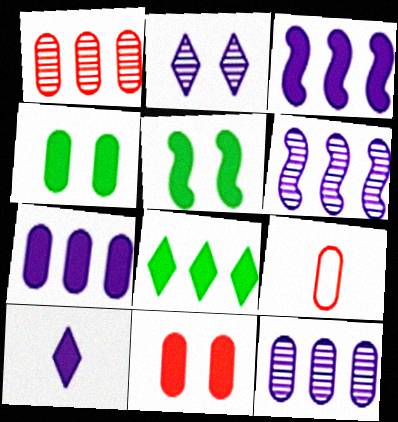[[1, 9, 11], 
[4, 9, 12]]